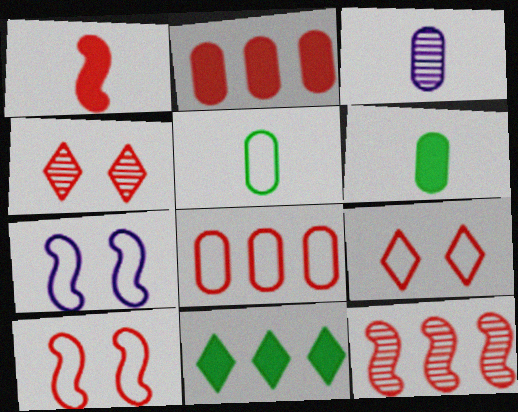[[1, 4, 8], 
[1, 10, 12], 
[3, 10, 11]]